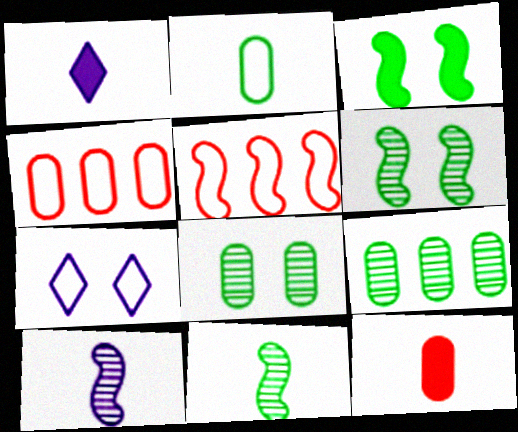[[1, 4, 6], 
[1, 5, 8], 
[2, 5, 7], 
[3, 5, 10]]